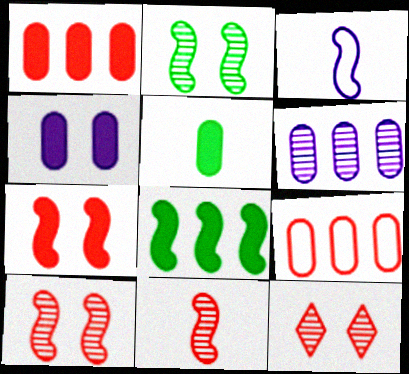[[1, 4, 5], 
[3, 8, 10]]